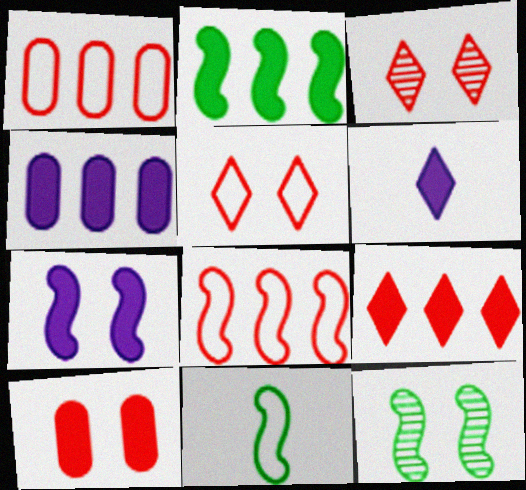[[1, 6, 12], 
[2, 4, 9], 
[2, 6, 10], 
[2, 11, 12], 
[3, 4, 11], 
[4, 6, 7]]